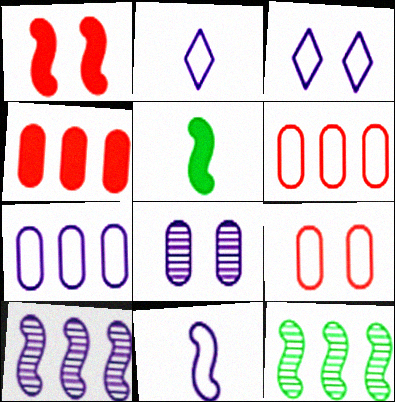[[1, 11, 12], 
[3, 7, 11]]